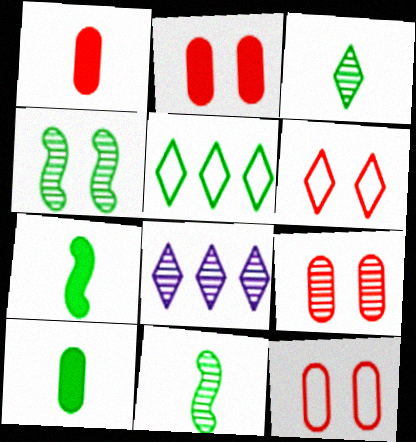[[2, 9, 12], 
[4, 5, 10], 
[7, 8, 12], 
[8, 9, 11]]